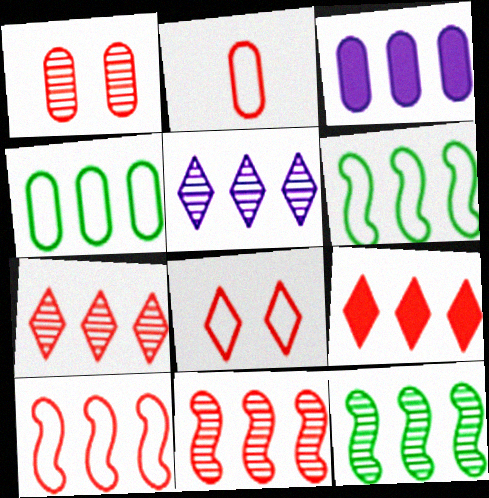[[2, 8, 10], 
[3, 6, 7]]